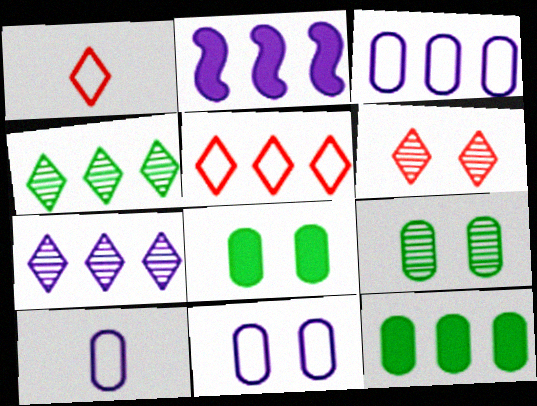[[1, 2, 9], 
[2, 3, 7], 
[3, 10, 11]]